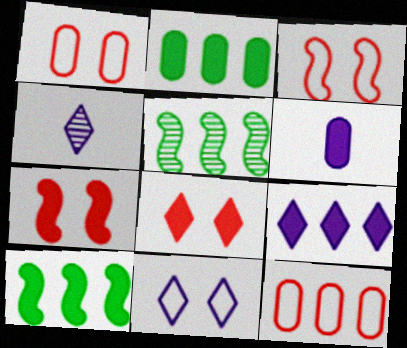[[1, 4, 10], 
[2, 3, 4], 
[4, 9, 11], 
[5, 9, 12], 
[6, 8, 10]]